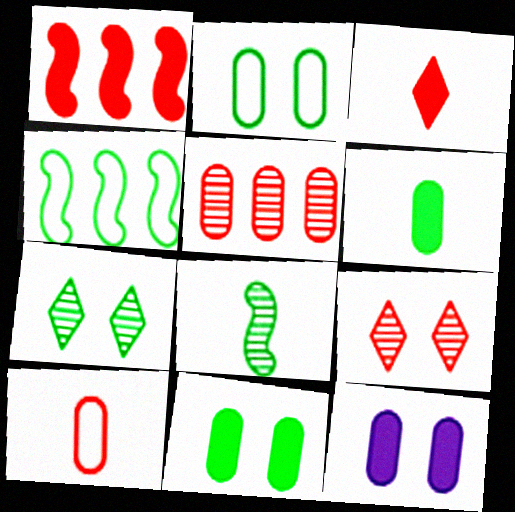[[1, 9, 10], 
[4, 6, 7]]